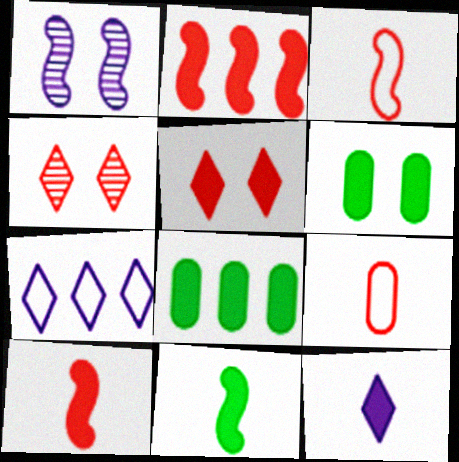[[2, 4, 9], 
[2, 6, 12]]